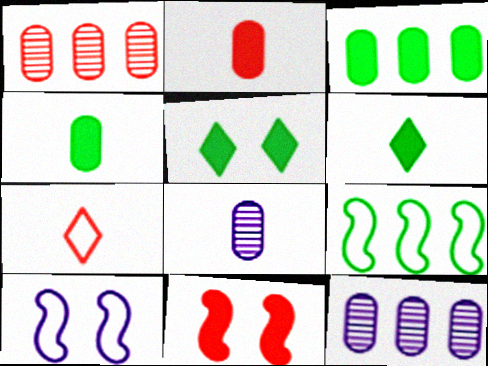[[1, 6, 10], 
[1, 7, 11]]